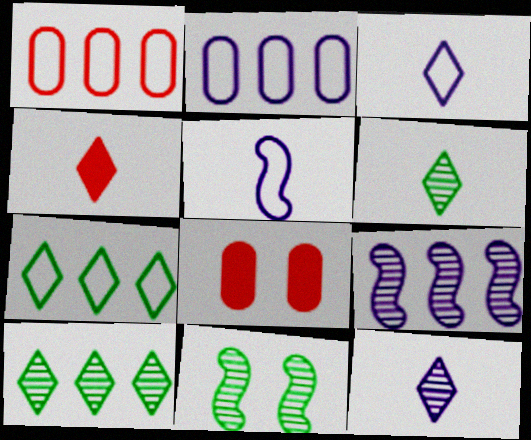[[2, 4, 11], 
[3, 4, 6], 
[5, 8, 10]]